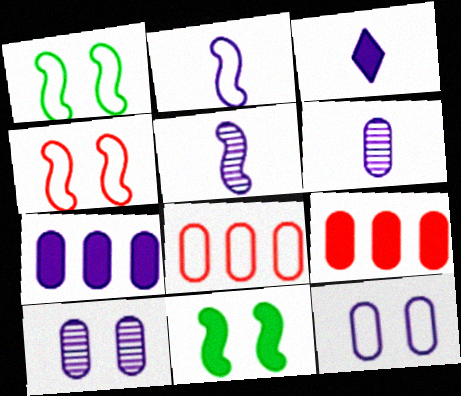[[2, 3, 6], 
[3, 9, 11], 
[6, 7, 12]]